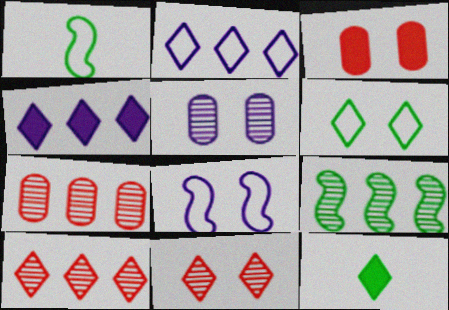[[2, 11, 12], 
[7, 8, 12]]